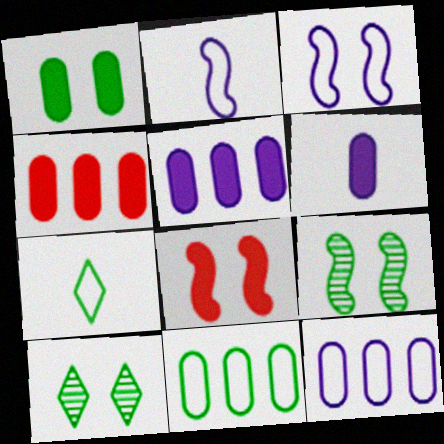[[1, 4, 6], 
[2, 4, 10], 
[3, 8, 9]]